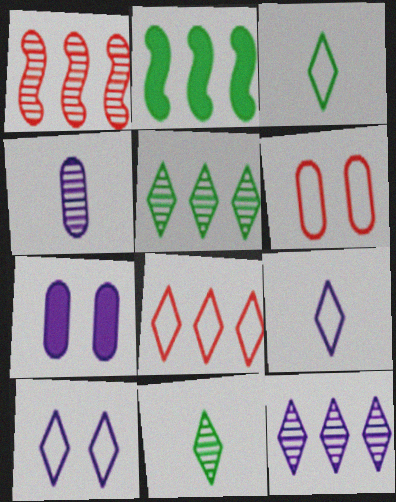[[1, 3, 7], 
[3, 8, 10]]